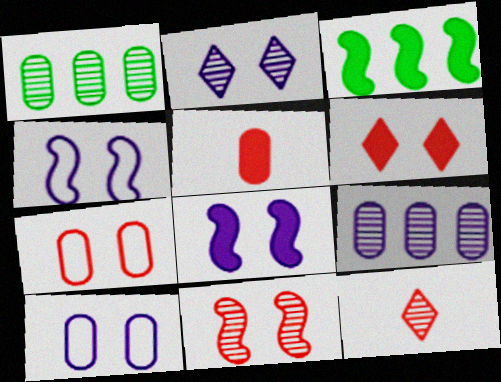[[1, 5, 10], 
[2, 8, 10], 
[3, 10, 12], 
[6, 7, 11]]